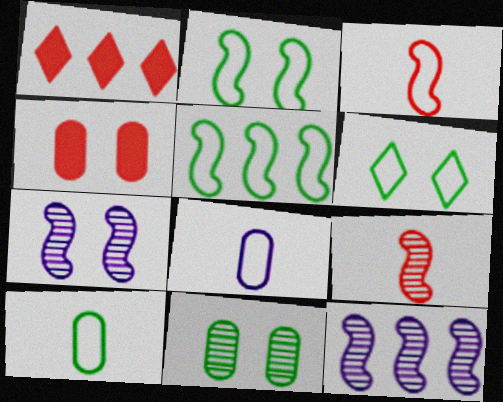[[1, 7, 10], 
[4, 6, 7], 
[5, 6, 10]]